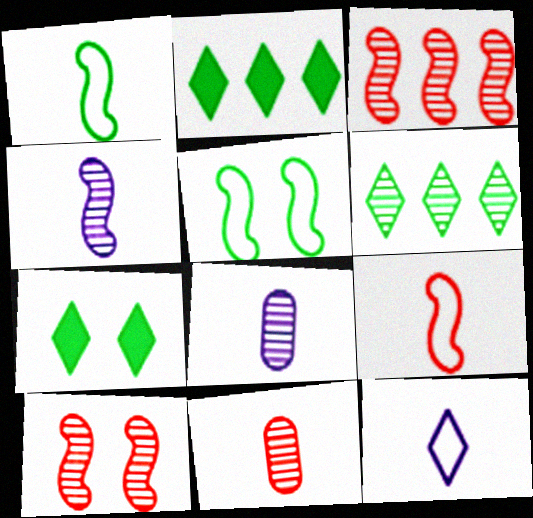[[6, 8, 10]]